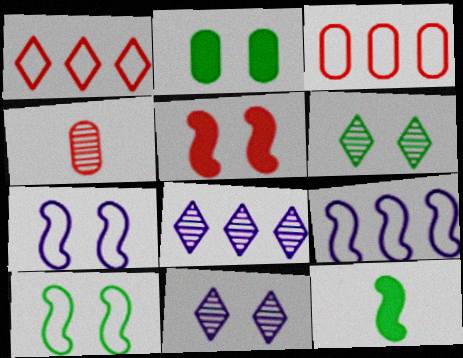[[1, 4, 5], 
[2, 6, 10], 
[3, 11, 12]]